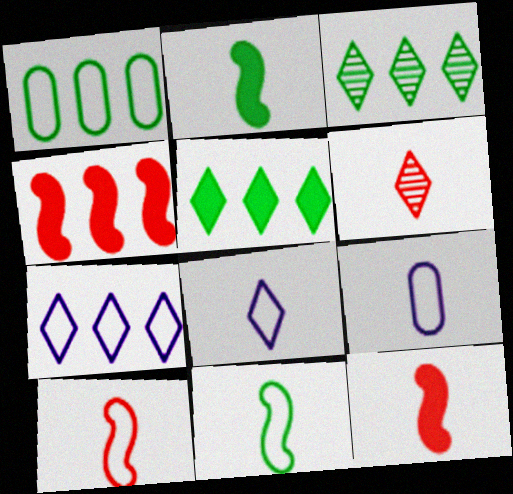[[2, 6, 9]]